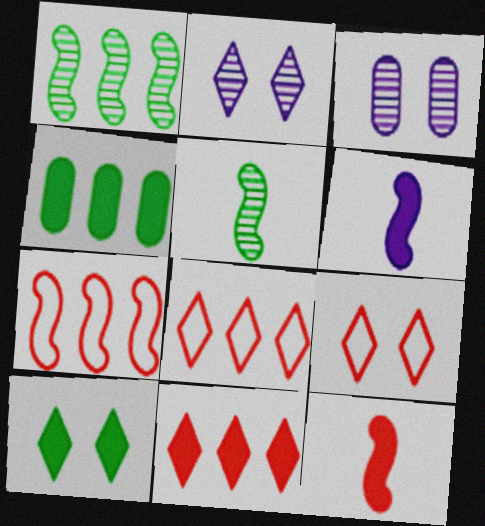[[2, 9, 10]]